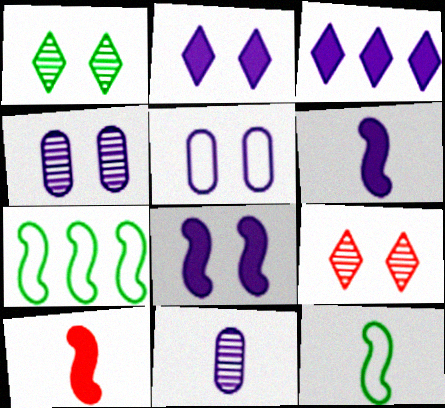[]